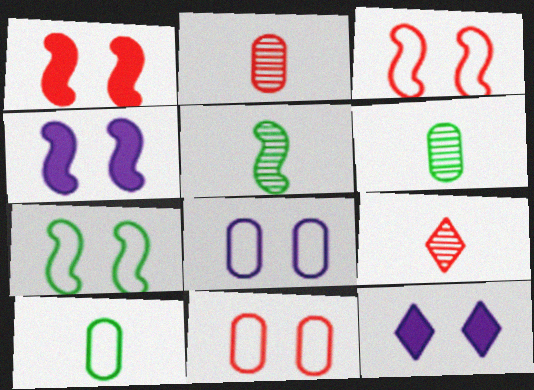[]